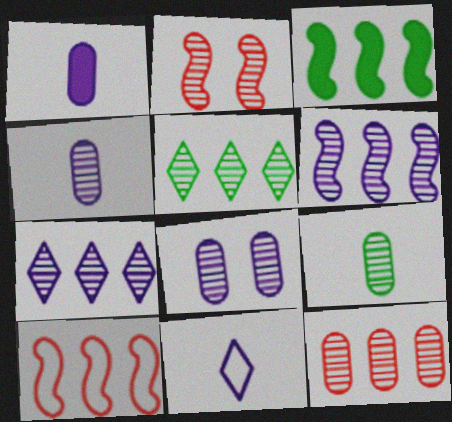[[2, 4, 5], 
[2, 7, 9], 
[3, 6, 10], 
[5, 6, 12], 
[8, 9, 12]]